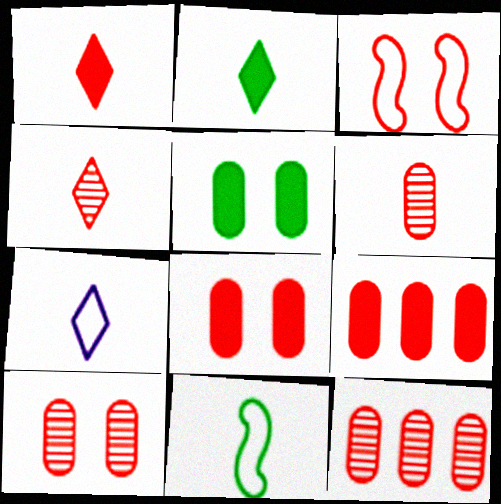[[1, 3, 12], 
[2, 4, 7], 
[3, 4, 9], 
[6, 10, 12]]